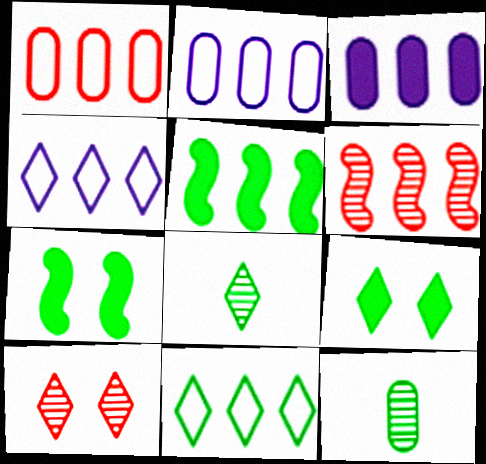[[3, 6, 11], 
[7, 11, 12], 
[8, 9, 11]]